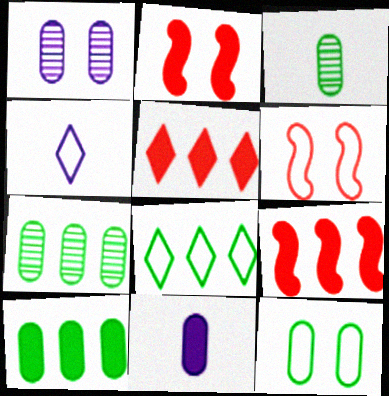[[2, 4, 7], 
[3, 10, 12]]